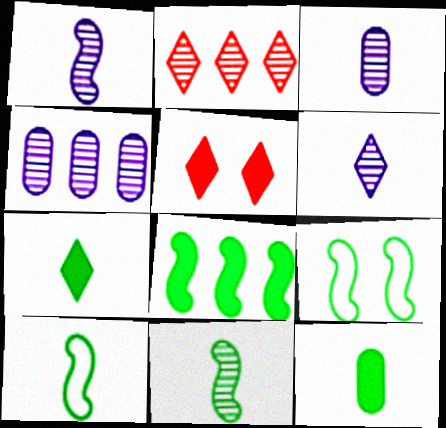[[1, 3, 6], 
[4, 5, 10], 
[8, 9, 11]]